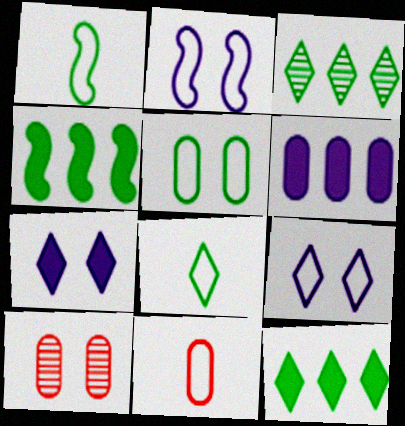[]